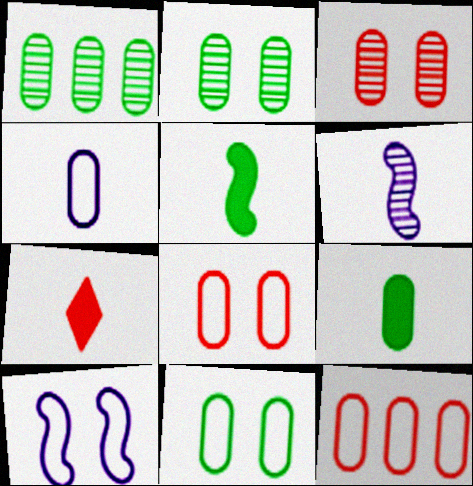[[1, 7, 10], 
[1, 9, 11], 
[4, 11, 12]]